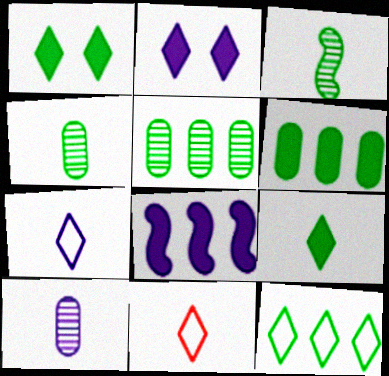[]